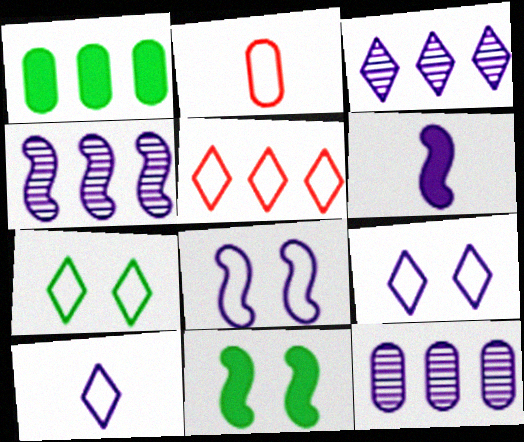[[1, 4, 5], 
[2, 3, 11], 
[3, 4, 12], 
[4, 6, 8], 
[5, 7, 10], 
[6, 9, 12]]